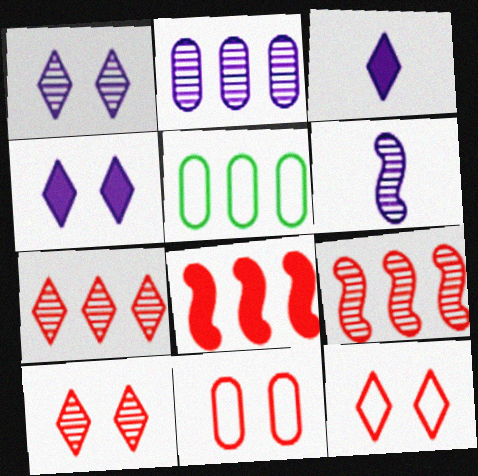[[1, 2, 6]]